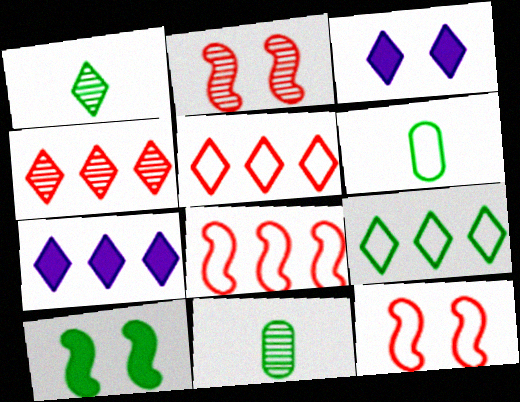[[1, 3, 5], 
[2, 6, 7], 
[3, 8, 11], 
[4, 7, 9], 
[7, 11, 12], 
[9, 10, 11]]